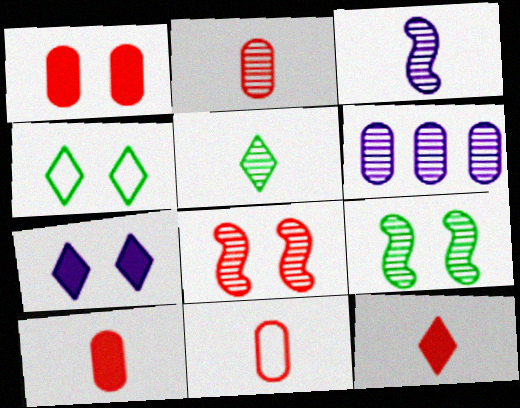[[2, 3, 5], 
[2, 10, 11], 
[5, 6, 8]]